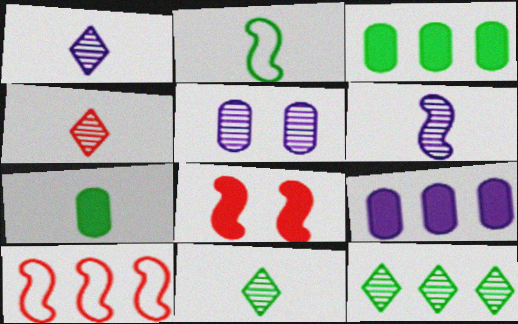[[1, 4, 11], 
[2, 7, 11], 
[9, 10, 12]]